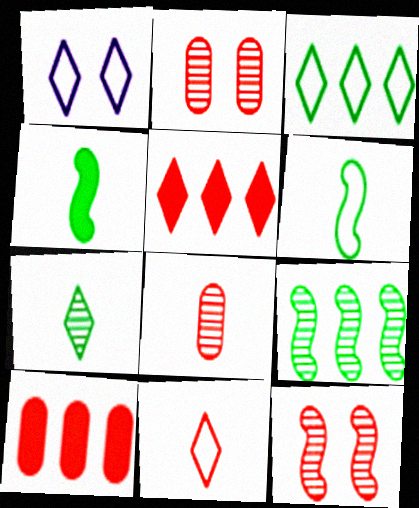[[1, 3, 11], 
[1, 5, 7], 
[10, 11, 12]]